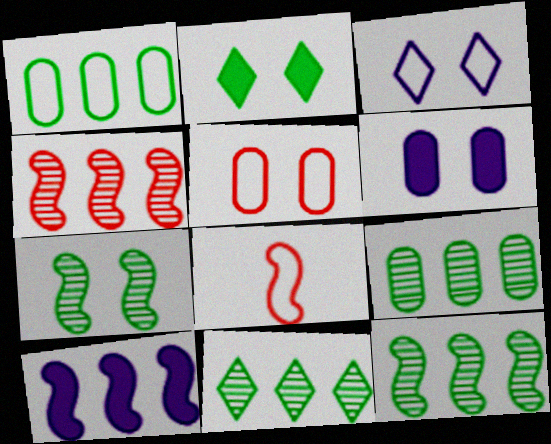[[1, 3, 8], 
[6, 8, 11], 
[7, 8, 10], 
[9, 11, 12]]